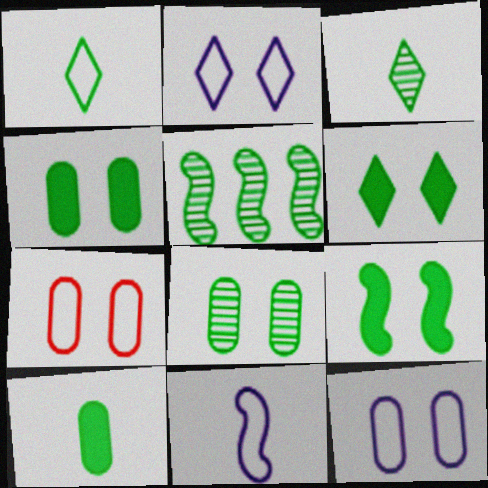[[1, 4, 5], 
[3, 5, 8], 
[4, 6, 9]]